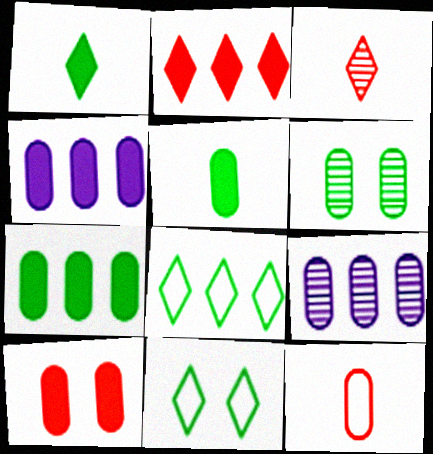[[4, 5, 10], 
[4, 6, 12]]